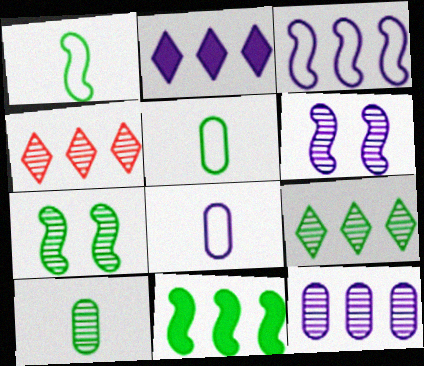[[1, 7, 11], 
[2, 3, 12], 
[2, 6, 8], 
[4, 6, 10], 
[7, 9, 10]]